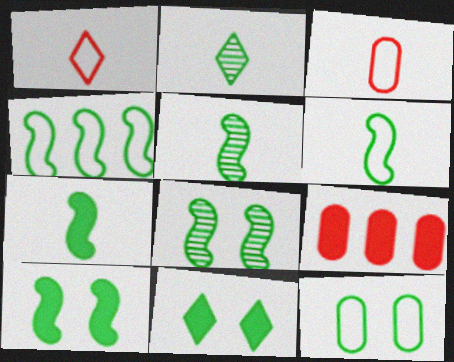[[4, 5, 10], 
[4, 7, 8], 
[5, 6, 7], 
[8, 11, 12]]